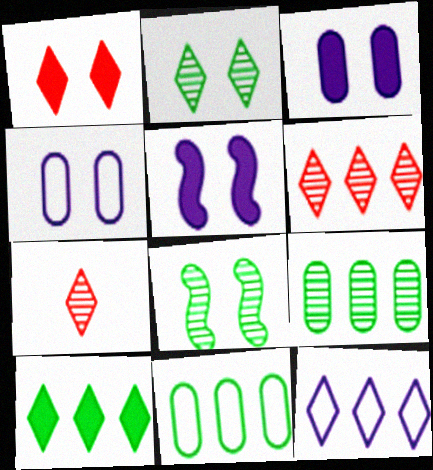[[1, 4, 8], 
[5, 7, 11], 
[6, 10, 12]]